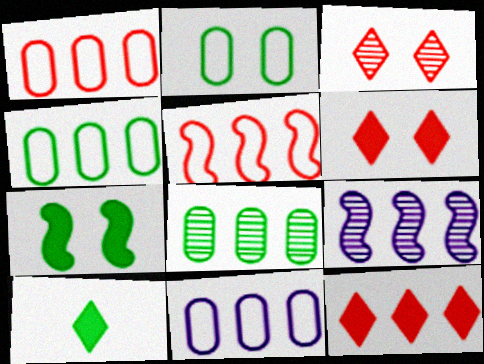[[1, 4, 11], 
[4, 9, 12]]